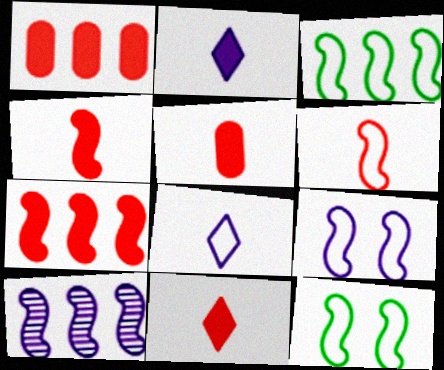[[3, 6, 9], 
[3, 7, 10], 
[4, 5, 11], 
[4, 10, 12]]